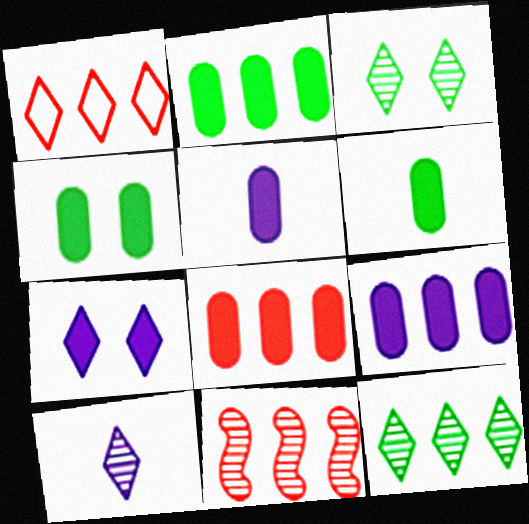[[1, 8, 11], 
[2, 4, 6], 
[2, 8, 9], 
[4, 5, 8]]